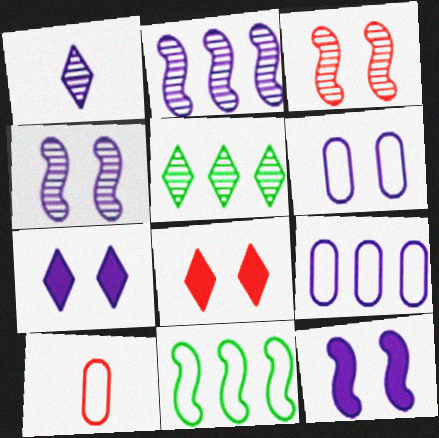[[1, 9, 12], 
[4, 6, 7], 
[5, 10, 12]]